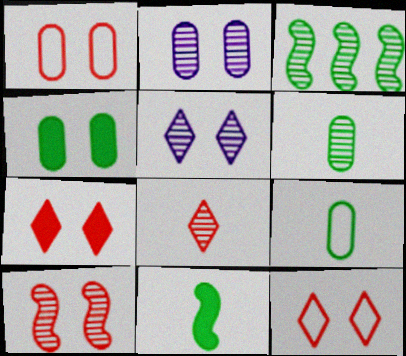[[1, 2, 4], 
[1, 7, 10], 
[2, 3, 8]]